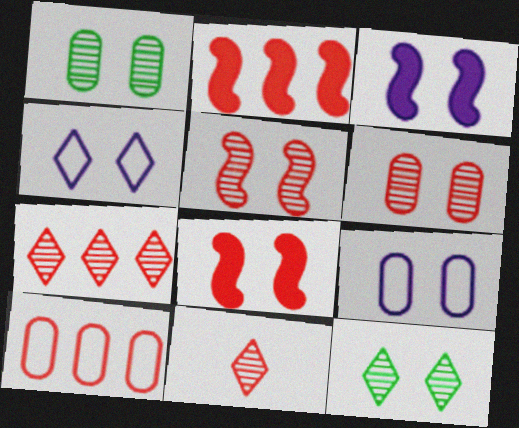[[1, 4, 8], 
[2, 7, 10], 
[8, 9, 12], 
[8, 10, 11]]